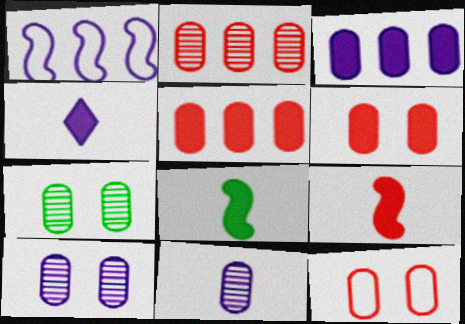[[1, 4, 10], 
[2, 7, 11]]